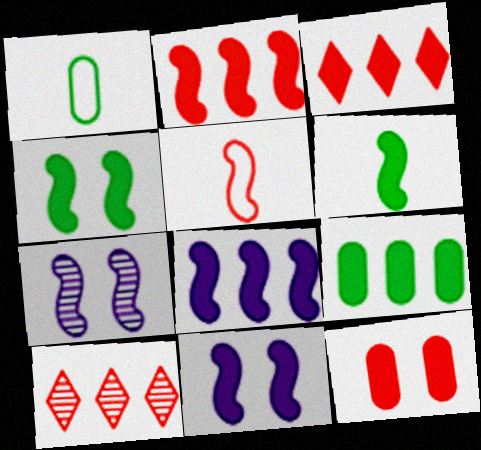[[1, 3, 7], 
[1, 10, 11], 
[2, 6, 11], 
[3, 8, 9], 
[5, 10, 12]]